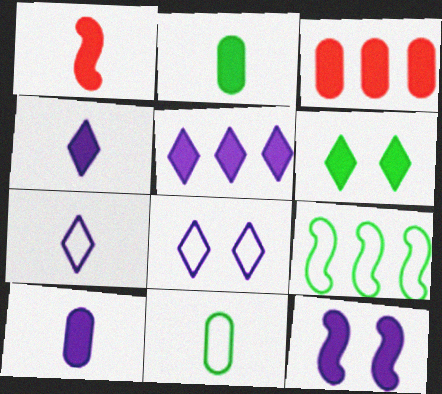[[1, 2, 4], 
[5, 10, 12]]